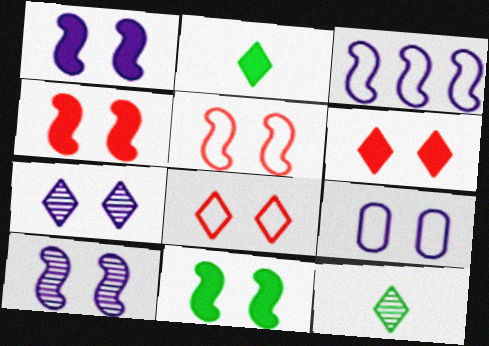[[1, 4, 11], 
[1, 7, 9], 
[5, 10, 11]]